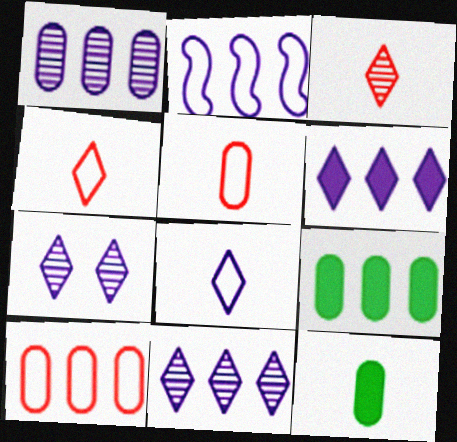[[1, 2, 6], 
[1, 9, 10], 
[6, 7, 8]]